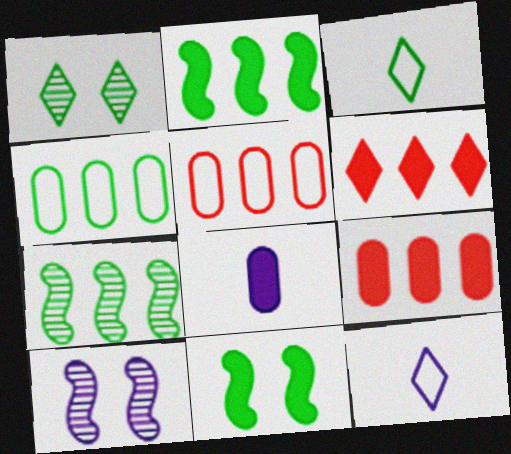[[1, 6, 12], 
[3, 9, 10], 
[6, 8, 11]]